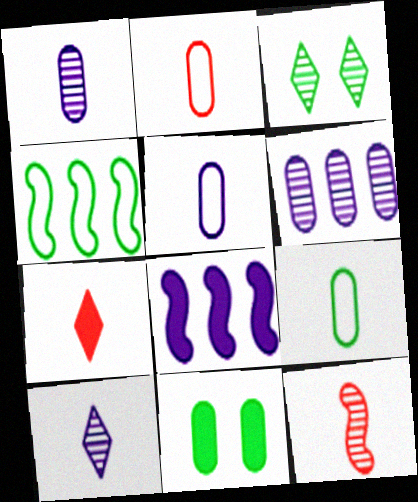[[2, 3, 8], 
[2, 5, 9], 
[2, 6, 11], 
[2, 7, 12], 
[3, 6, 12], 
[7, 8, 11]]